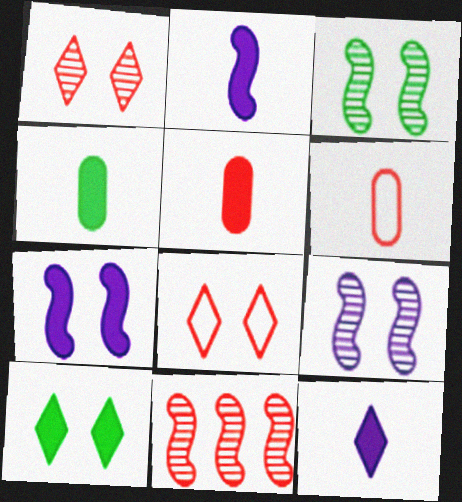[[5, 8, 11]]